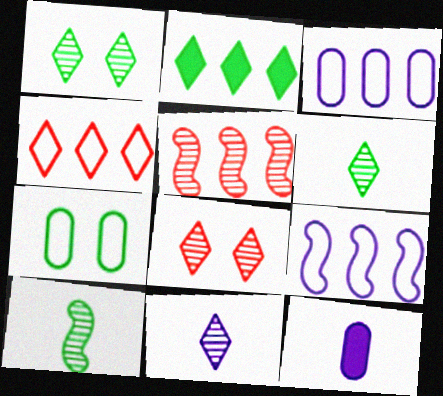[[2, 3, 5], 
[2, 7, 10]]